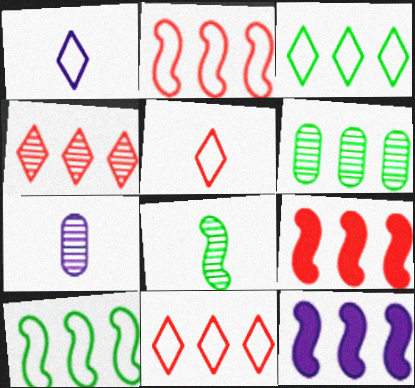[[6, 11, 12]]